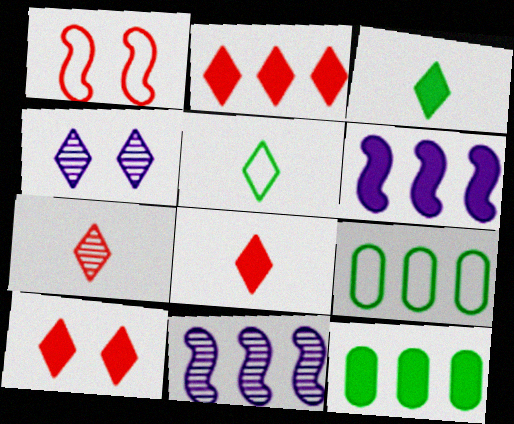[[2, 4, 5], 
[2, 6, 12], 
[2, 8, 10], 
[2, 9, 11]]